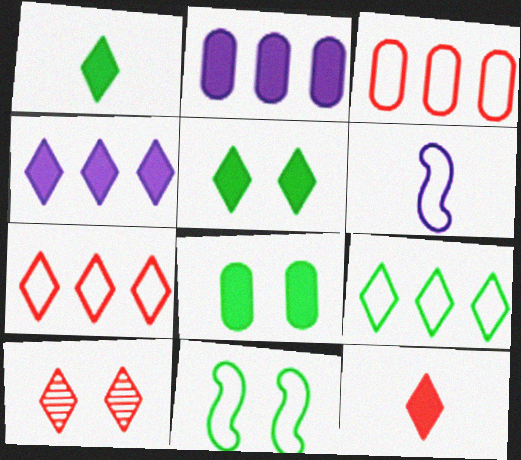[[4, 5, 12], 
[7, 10, 12]]